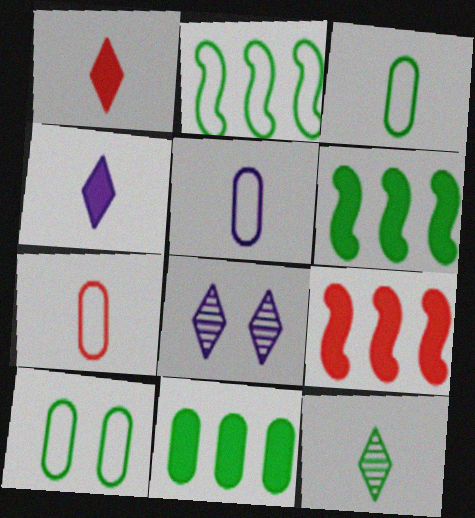[[3, 5, 7], 
[3, 8, 9], 
[6, 7, 8], 
[6, 10, 12]]